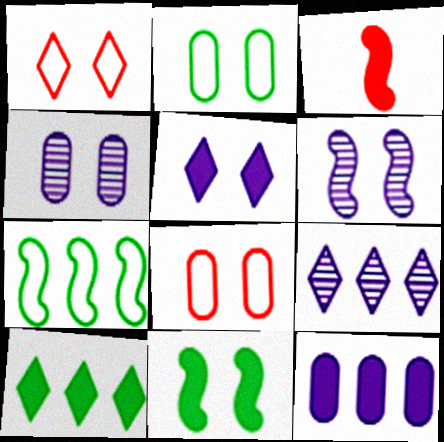[[1, 4, 11], 
[2, 3, 9], 
[3, 6, 7]]